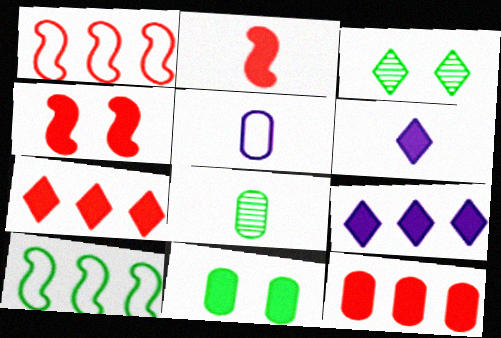[[2, 9, 11]]